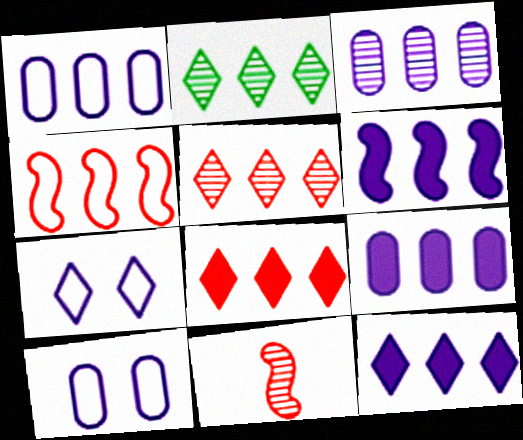[[1, 3, 9], 
[2, 4, 9], 
[6, 9, 12]]